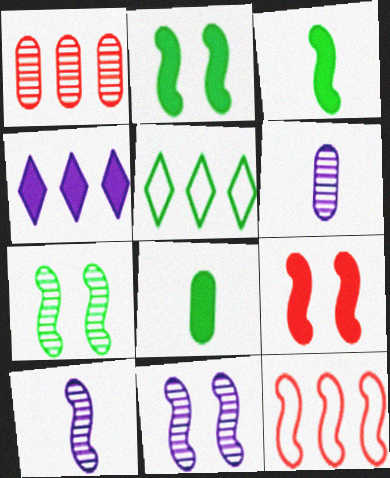[[2, 10, 12], 
[3, 11, 12], 
[4, 8, 9], 
[5, 6, 9], 
[5, 7, 8]]